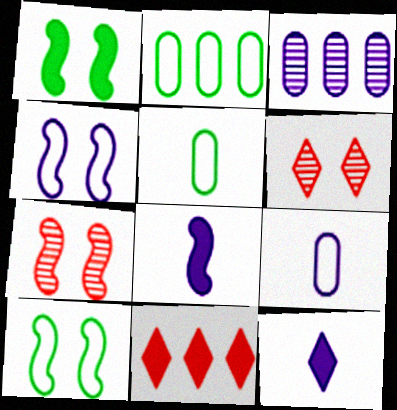[[1, 4, 7], 
[2, 6, 8], 
[2, 7, 12], 
[3, 4, 12]]